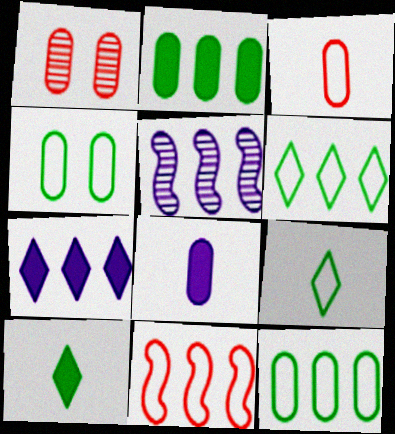[[1, 8, 12]]